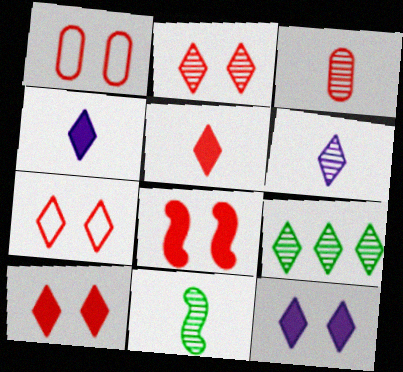[[1, 2, 8], 
[2, 6, 9], 
[2, 7, 10], 
[3, 6, 11], 
[4, 7, 9]]